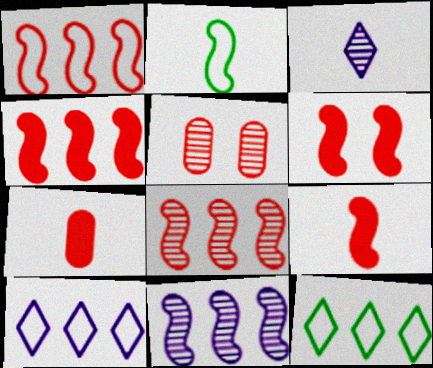[[1, 4, 8], 
[2, 3, 7], 
[2, 6, 11], 
[4, 6, 9]]